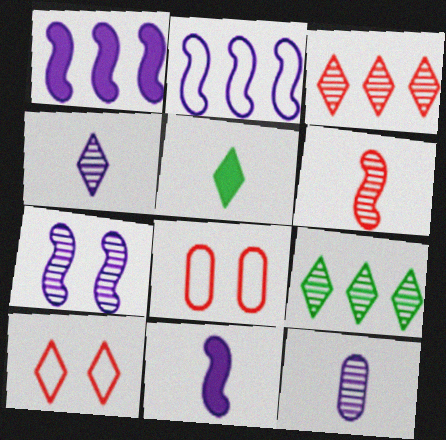[[2, 7, 11], 
[8, 9, 11]]